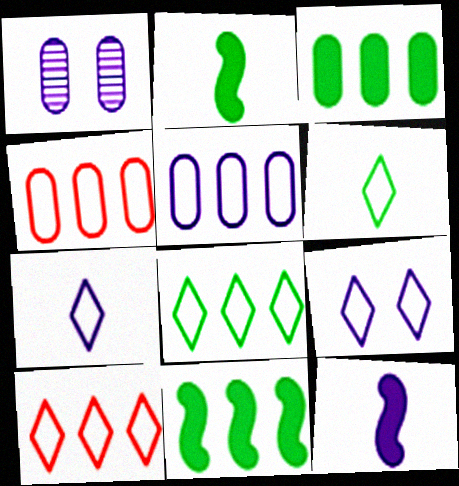[[1, 2, 10], 
[6, 9, 10]]